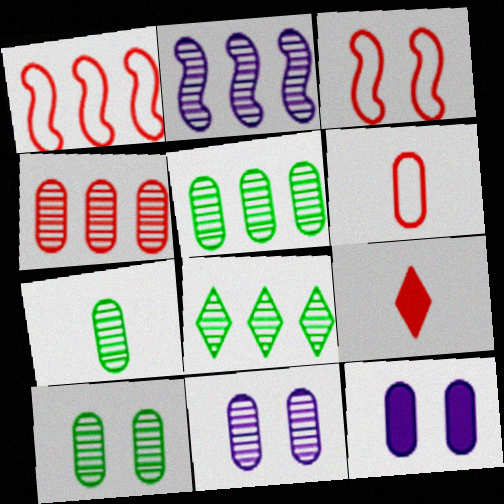[[2, 4, 8], 
[3, 4, 9], 
[4, 7, 11], 
[5, 6, 12], 
[5, 7, 10]]